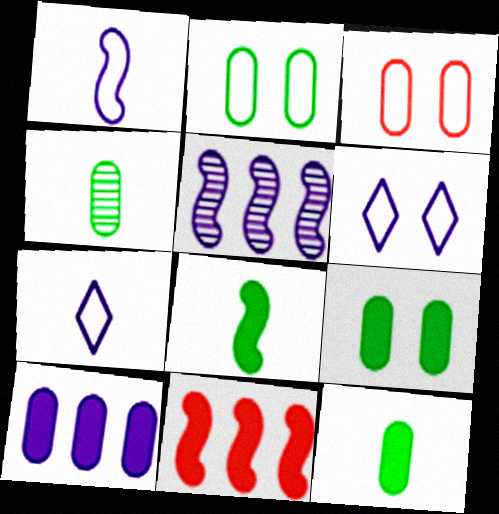[[3, 4, 10], 
[4, 6, 11]]